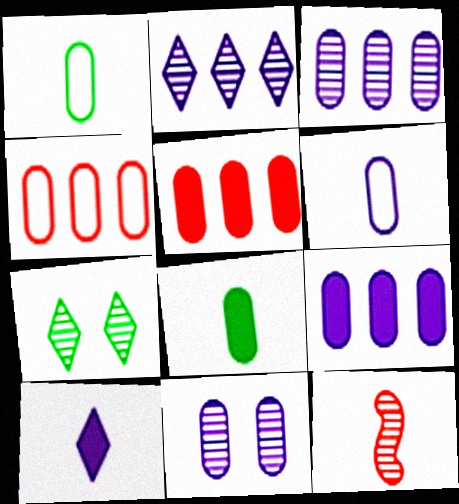[[1, 5, 11], 
[1, 10, 12], 
[3, 7, 12], 
[4, 8, 11], 
[6, 9, 11]]